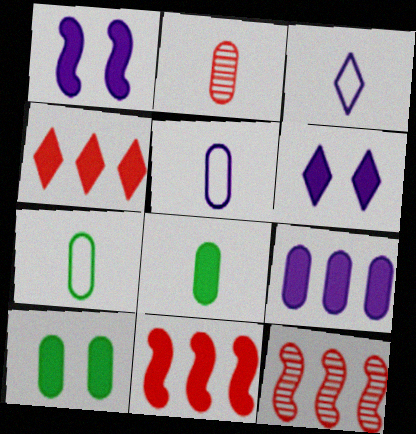[[1, 4, 8], 
[2, 5, 8], 
[3, 10, 12], 
[6, 7, 12], 
[6, 8, 11]]